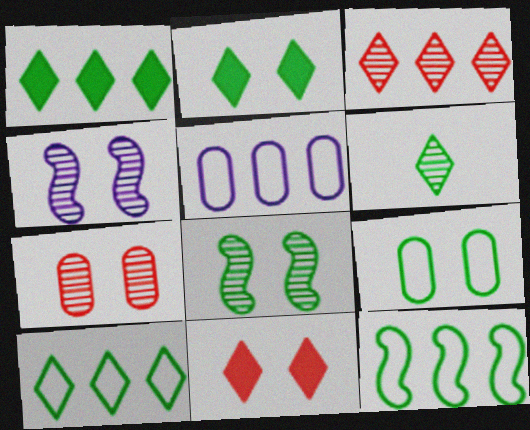[[2, 6, 10], 
[2, 8, 9], 
[4, 9, 11]]